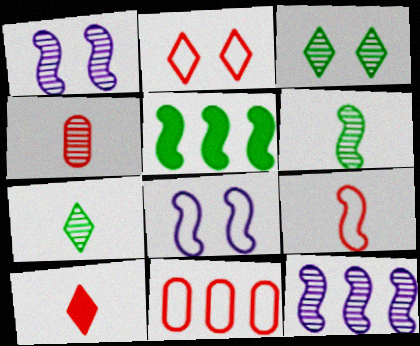[[1, 5, 9], 
[2, 9, 11], 
[3, 4, 12], 
[4, 9, 10]]